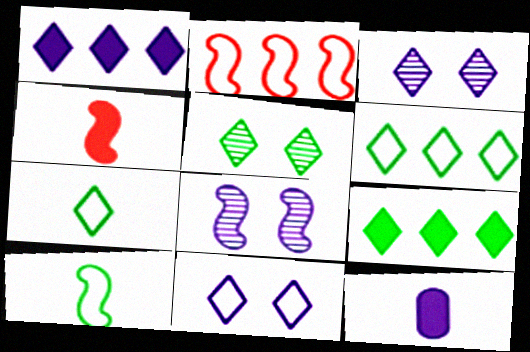[[2, 5, 12], 
[5, 7, 9]]